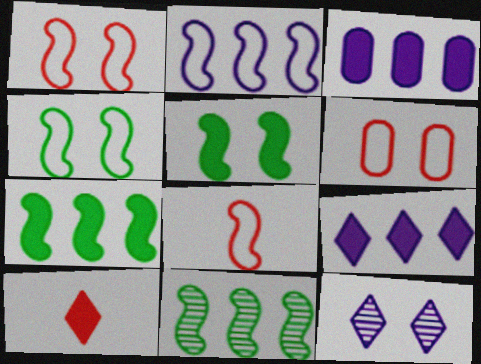[[2, 4, 8], 
[3, 5, 10], 
[5, 6, 12]]